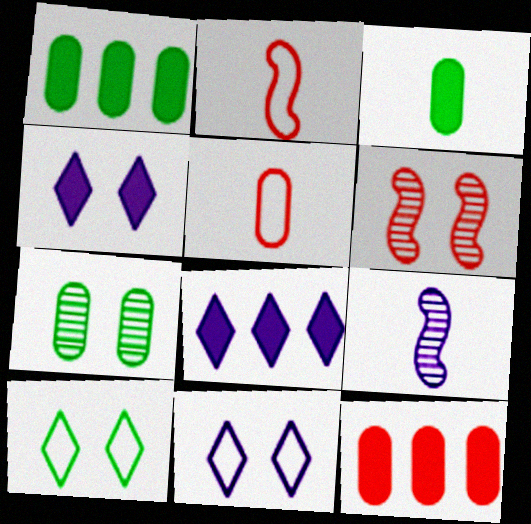[[2, 7, 8], 
[9, 10, 12]]